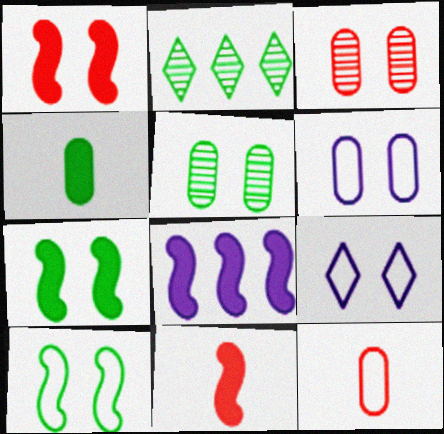[[1, 5, 9], 
[2, 4, 10], 
[2, 6, 11], 
[3, 7, 9], 
[7, 8, 11]]